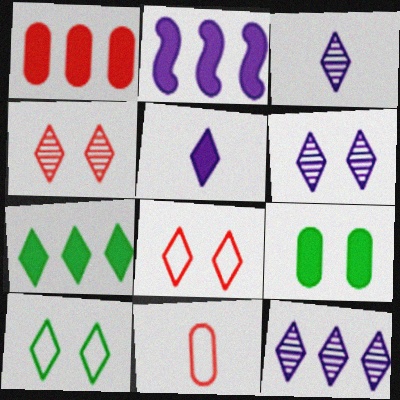[[1, 2, 7], 
[3, 6, 12], 
[3, 7, 8]]